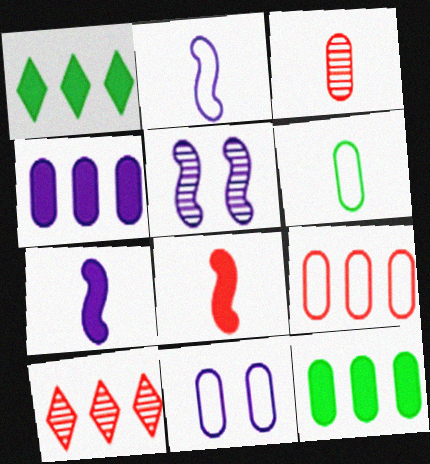[[3, 11, 12], 
[6, 9, 11]]